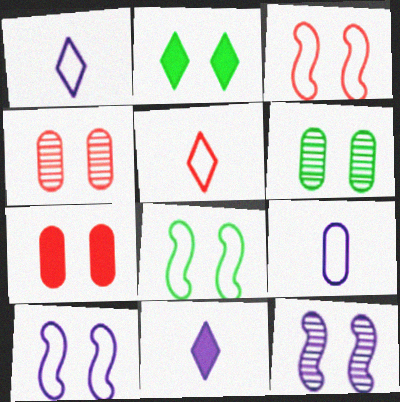[[2, 4, 10], 
[2, 6, 8], 
[3, 8, 10]]